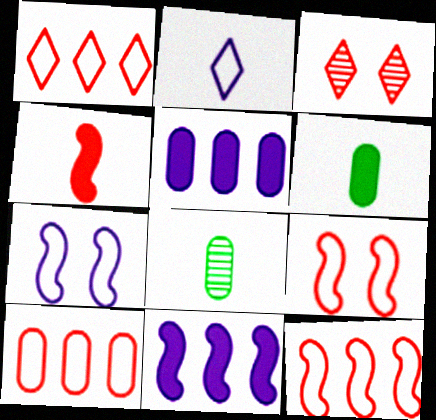[[1, 10, 12], 
[2, 4, 8], 
[3, 4, 10]]